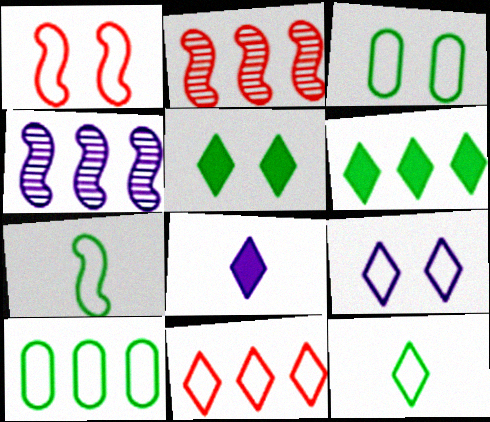[[1, 3, 9], 
[2, 3, 8], 
[9, 11, 12]]